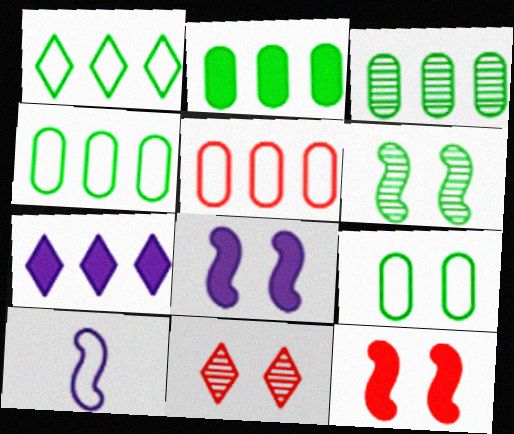[[2, 3, 4], 
[2, 10, 11], 
[8, 9, 11]]